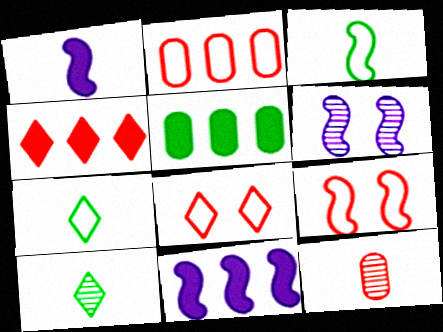[[1, 7, 12], 
[4, 5, 11], 
[4, 9, 12]]